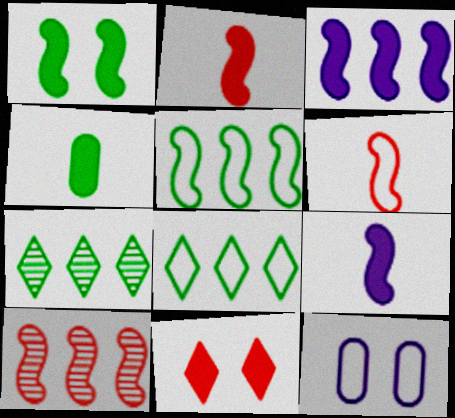[[1, 2, 3], 
[2, 7, 12], 
[3, 4, 11], 
[3, 5, 10], 
[6, 8, 12]]